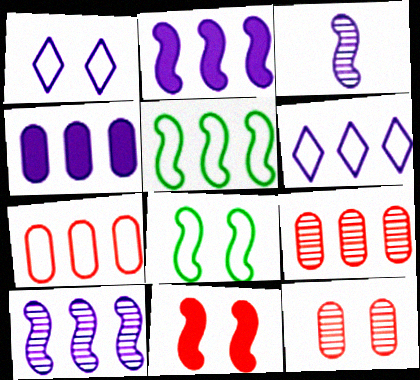[[1, 3, 4], 
[3, 5, 11], 
[4, 6, 10], 
[5, 6, 7]]